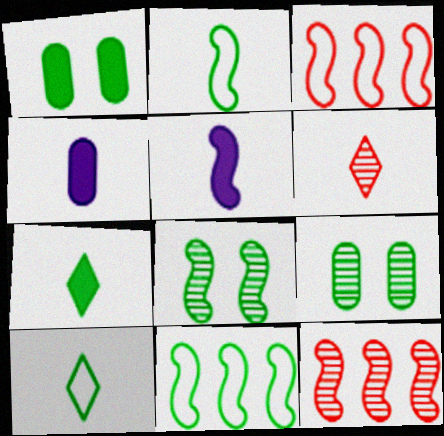[[2, 4, 6], 
[3, 5, 8], 
[7, 9, 11]]